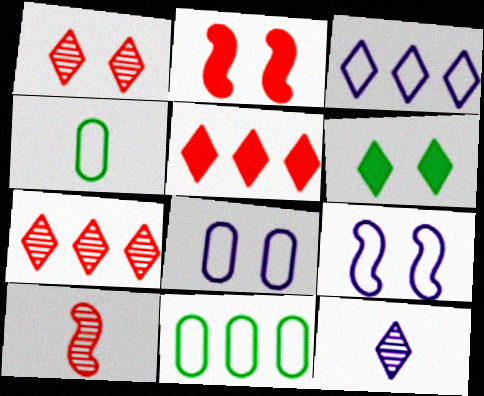[[2, 11, 12]]